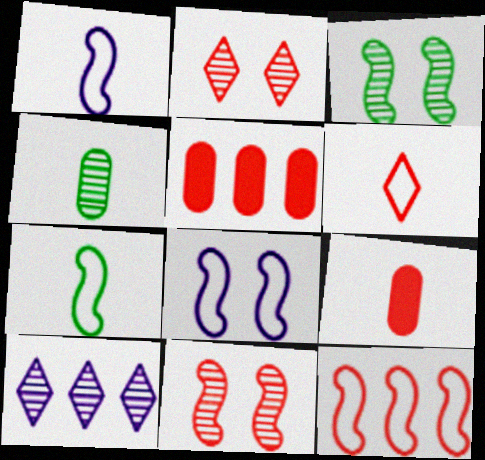[[2, 9, 12], 
[4, 10, 11], 
[5, 6, 11], 
[7, 8, 12]]